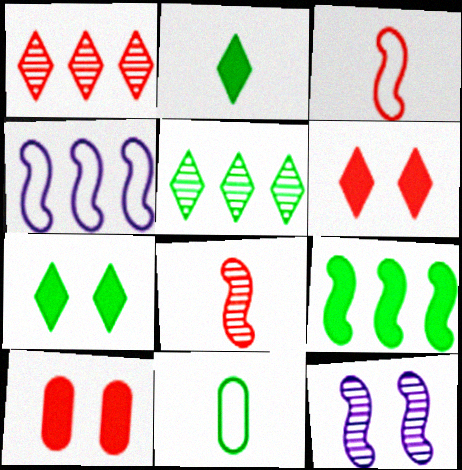[[1, 3, 10], 
[3, 9, 12]]